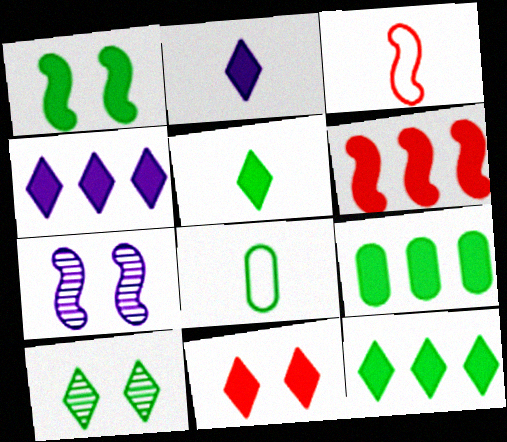[[1, 5, 9], 
[2, 11, 12], 
[4, 5, 11], 
[4, 6, 9]]